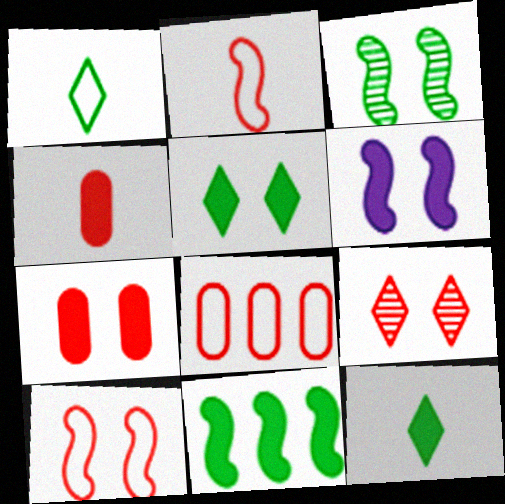[[3, 6, 10], 
[5, 6, 7], 
[7, 9, 10]]